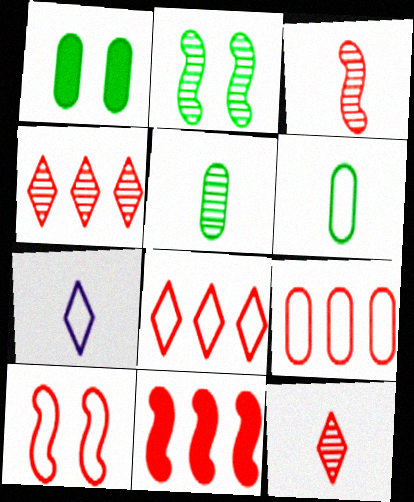[[3, 10, 11], 
[4, 9, 11]]